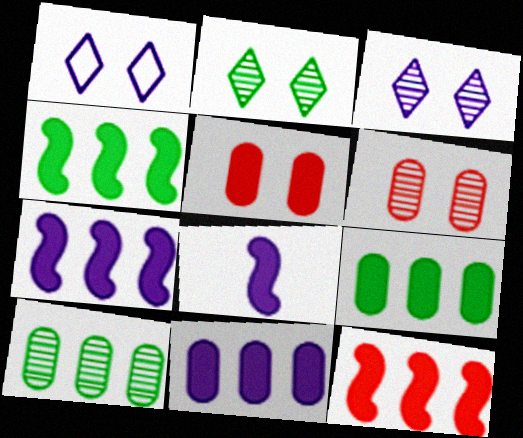[[4, 7, 12]]